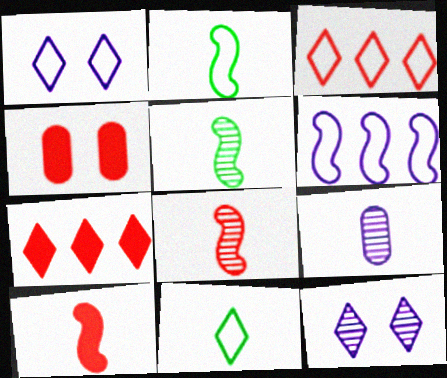[[1, 3, 11], 
[3, 4, 8], 
[4, 7, 10], 
[7, 11, 12], 
[9, 10, 11]]